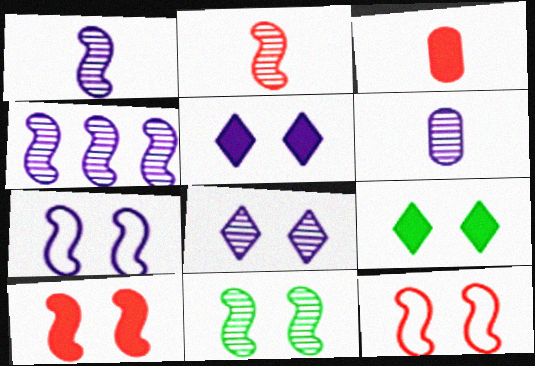[[2, 4, 11], 
[4, 6, 8], 
[7, 10, 11]]